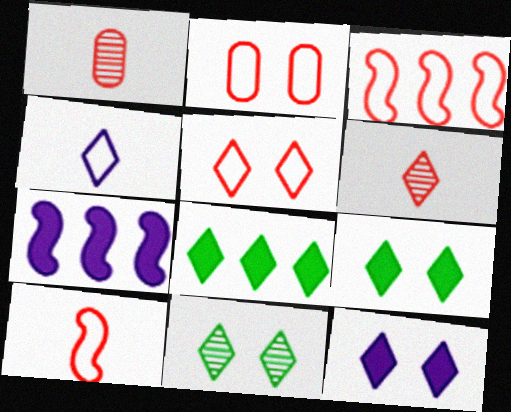[[5, 11, 12]]